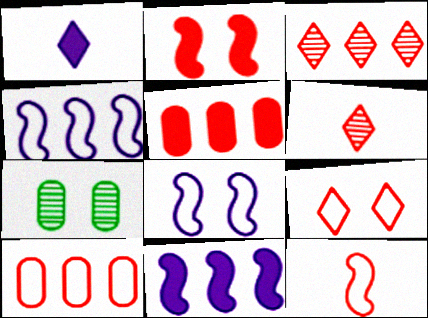[[2, 6, 10], 
[9, 10, 12]]